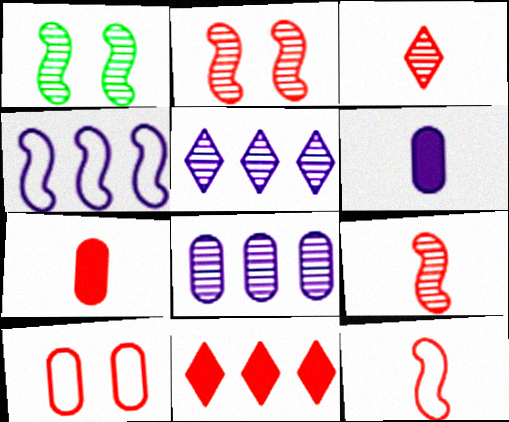[[1, 3, 8], 
[3, 7, 12], 
[9, 10, 11]]